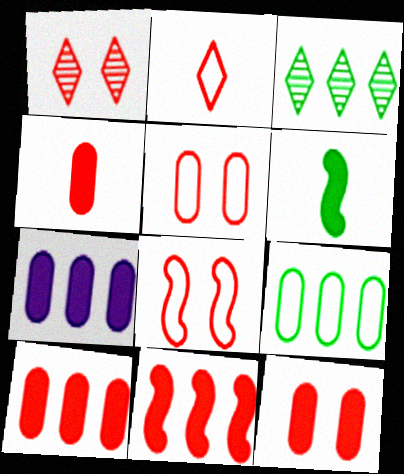[[1, 8, 12], 
[4, 10, 12]]